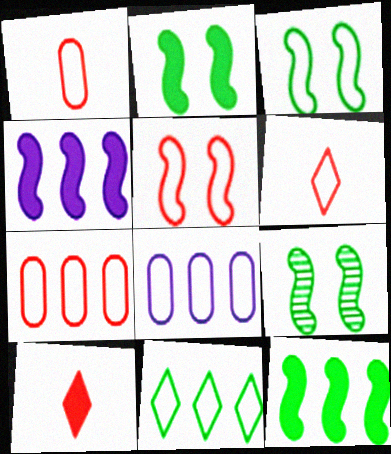[[2, 3, 9], 
[3, 6, 8], 
[5, 6, 7], 
[8, 9, 10]]